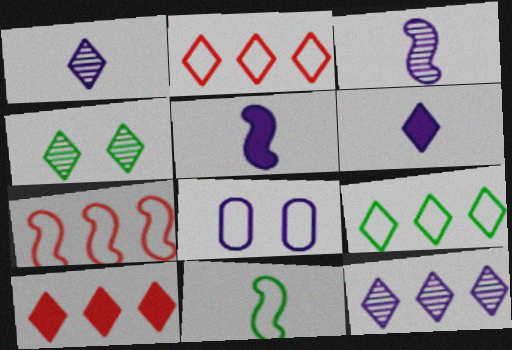[[2, 4, 6], 
[2, 8, 11], 
[5, 8, 12], 
[9, 10, 12]]